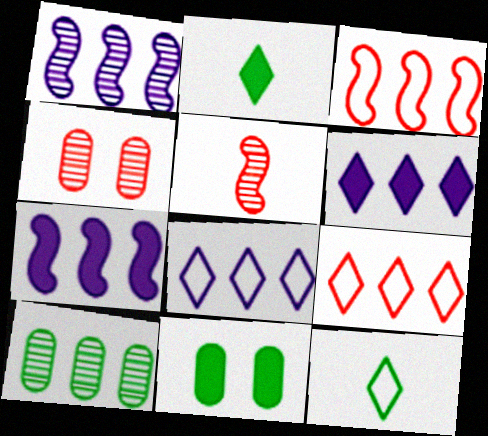[[3, 6, 10], 
[4, 7, 12], 
[5, 8, 11], 
[7, 9, 10]]